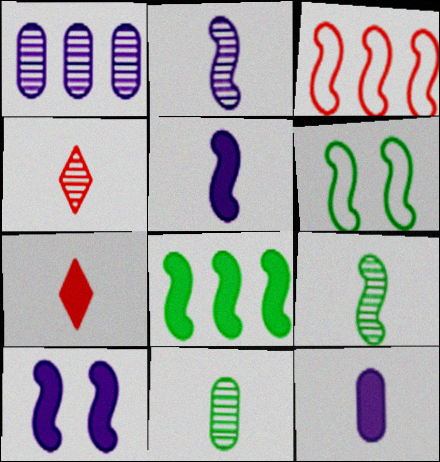[[1, 6, 7], 
[2, 4, 11], 
[3, 9, 10], 
[6, 8, 9]]